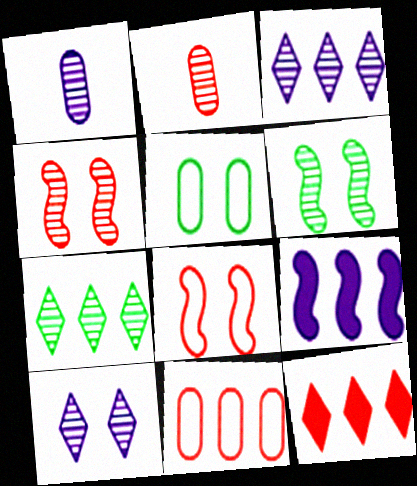[[1, 4, 7], 
[2, 3, 6], 
[2, 8, 12], 
[7, 9, 11]]